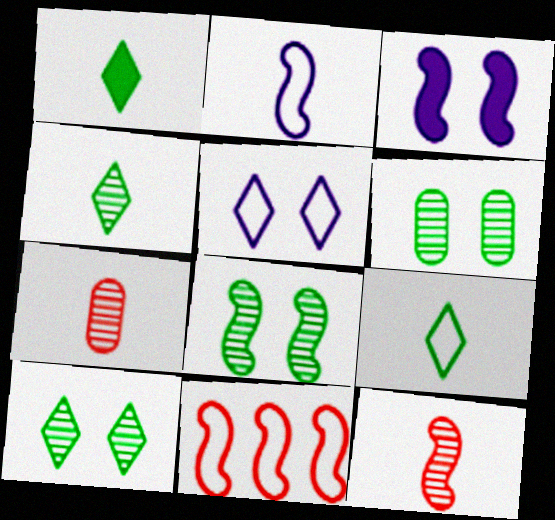[[1, 2, 7], 
[1, 4, 9], 
[6, 8, 10]]